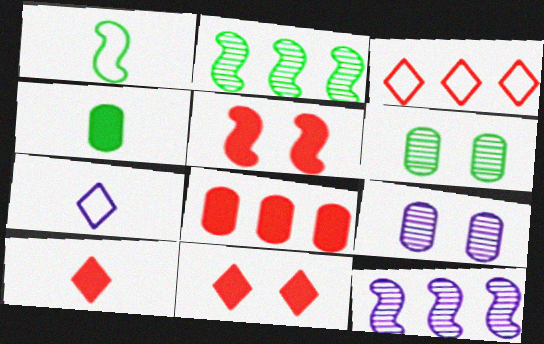[[1, 5, 12], 
[5, 8, 10]]